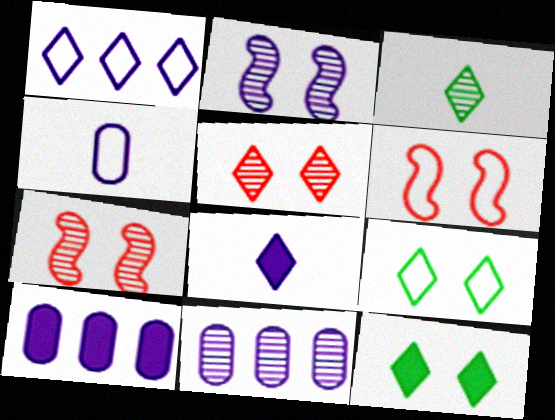[[3, 6, 10], 
[3, 7, 11]]